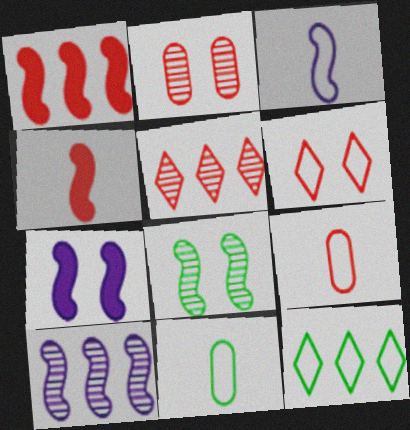[[1, 3, 8], 
[3, 7, 10], 
[5, 7, 11]]